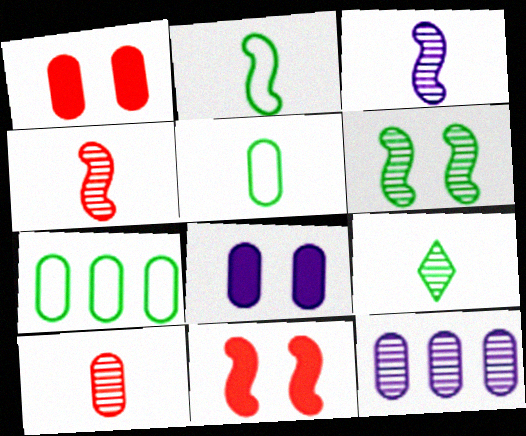[[1, 5, 12], 
[3, 9, 10], 
[7, 8, 10]]